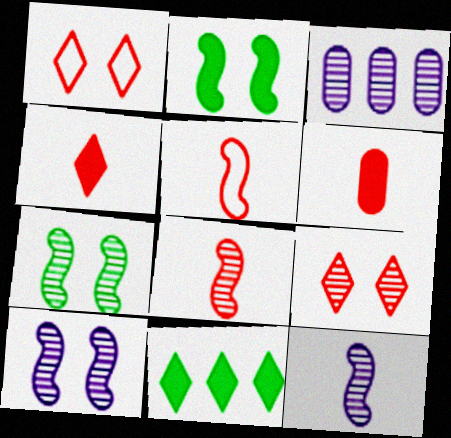[]